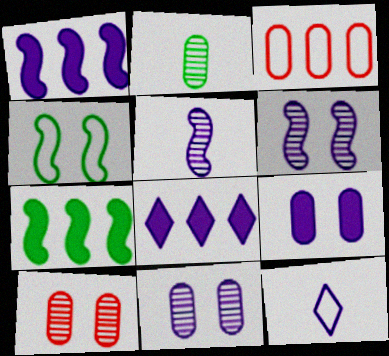[[1, 11, 12], 
[2, 3, 9], 
[3, 4, 12], 
[7, 10, 12]]